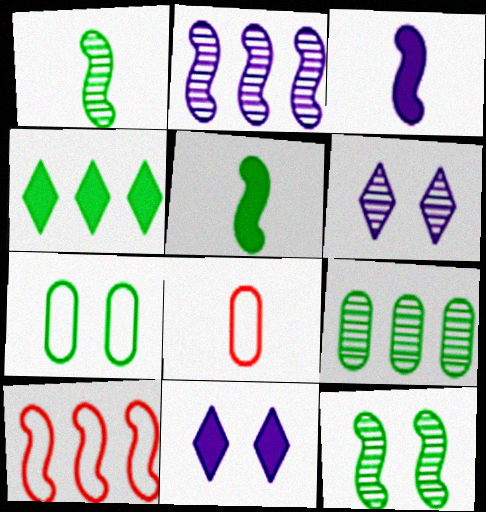[[1, 4, 7], 
[3, 10, 12]]